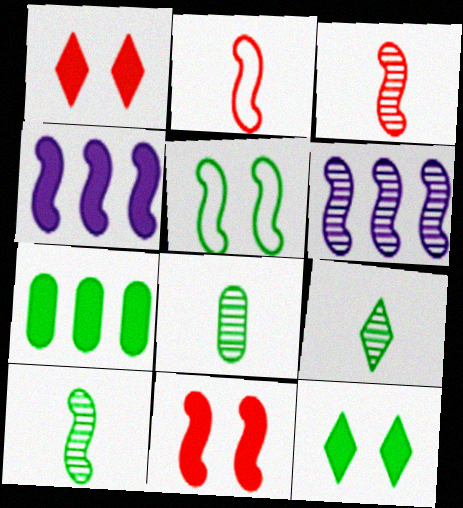[[3, 4, 5], 
[5, 7, 9], 
[8, 9, 10]]